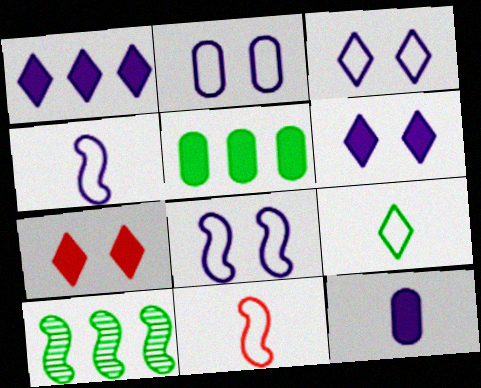[[2, 3, 8]]